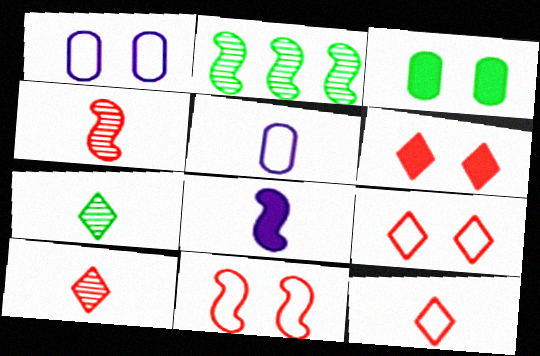[[2, 5, 6], 
[2, 8, 11]]